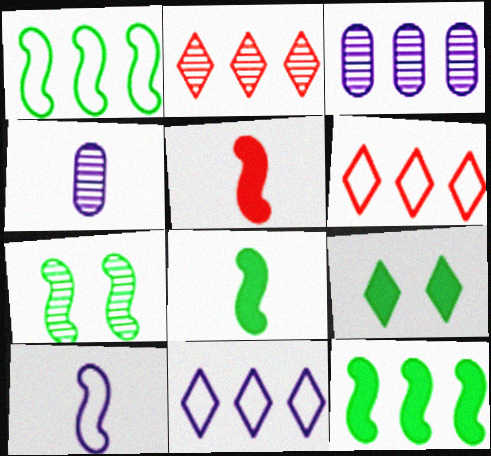[[1, 7, 8], 
[2, 4, 7], 
[3, 6, 12]]